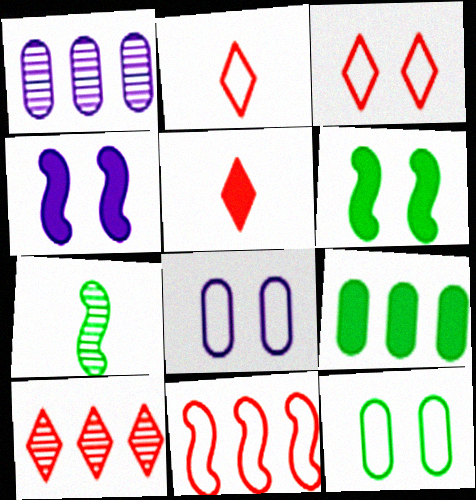[[1, 2, 6], 
[3, 5, 10], 
[4, 5, 9], 
[4, 7, 11]]